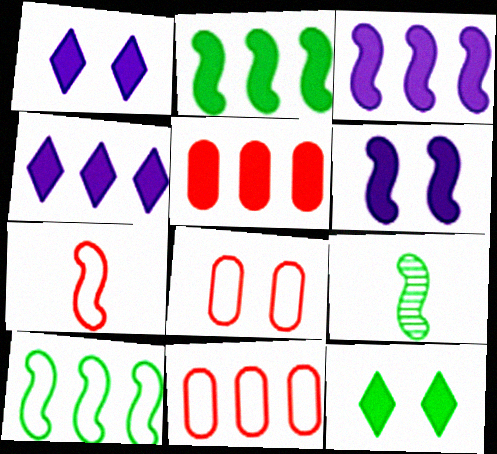[[1, 9, 11], 
[2, 4, 5], 
[4, 8, 9]]